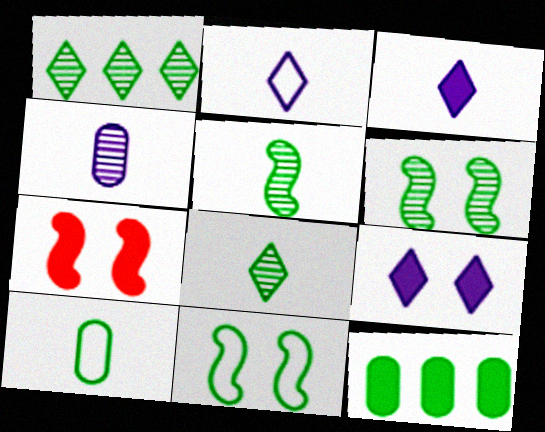[[3, 7, 12], 
[8, 11, 12]]